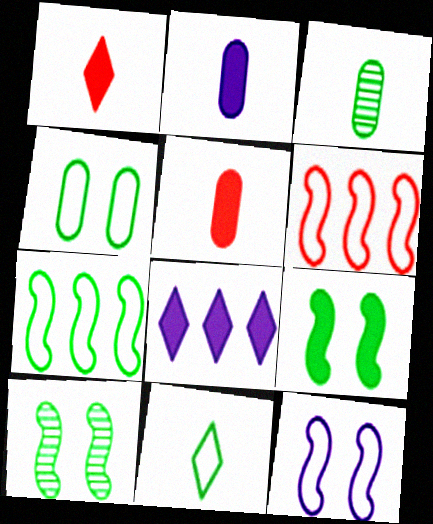[[4, 7, 11], 
[5, 8, 9]]